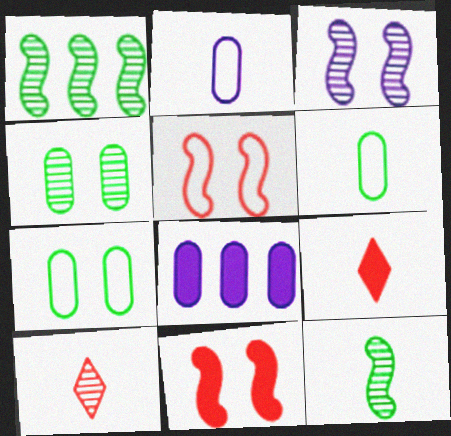[[2, 9, 12]]